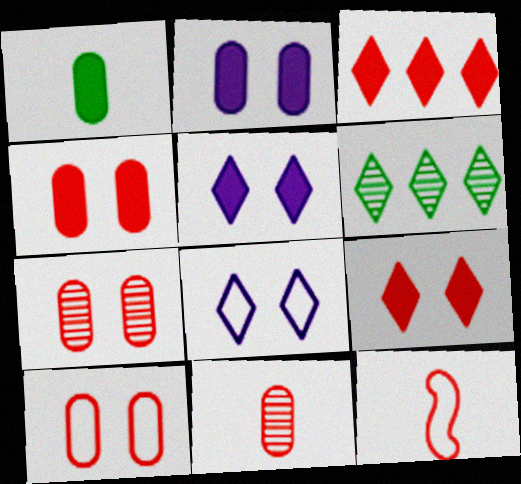[[2, 6, 12], 
[3, 7, 12], 
[4, 7, 10]]